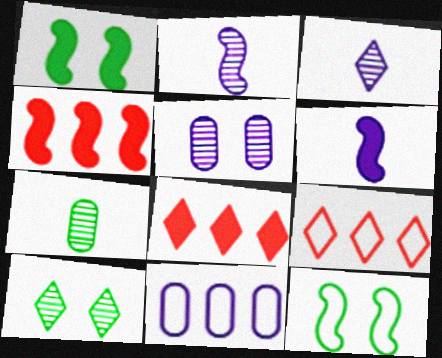[[1, 4, 6], 
[2, 4, 12]]